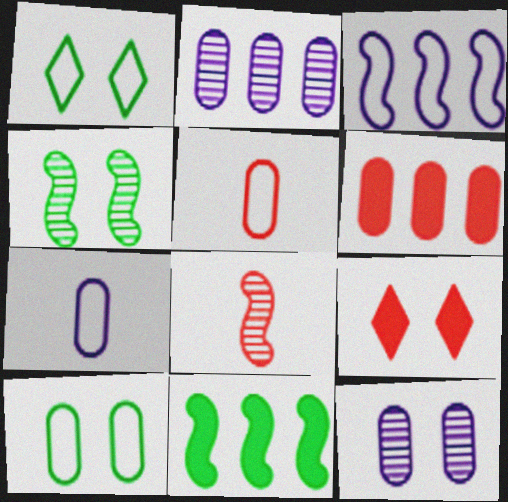[[1, 3, 5]]